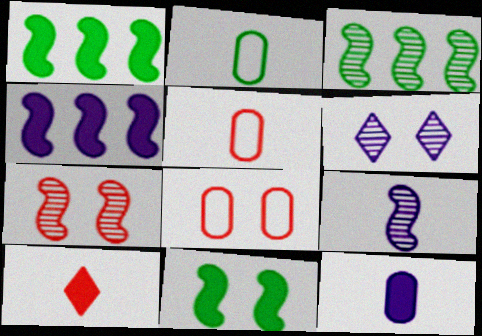[[1, 5, 6], 
[2, 9, 10], 
[3, 7, 9], 
[6, 8, 11]]